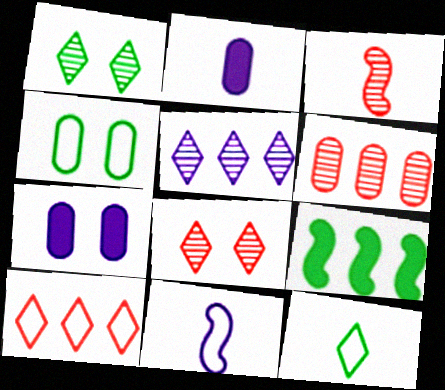[[2, 3, 12], 
[2, 4, 6], 
[3, 6, 8], 
[4, 10, 11], 
[5, 7, 11]]